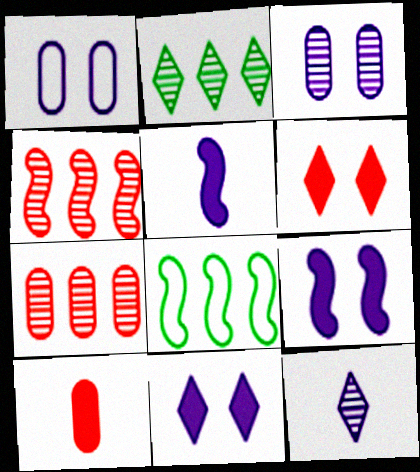[]